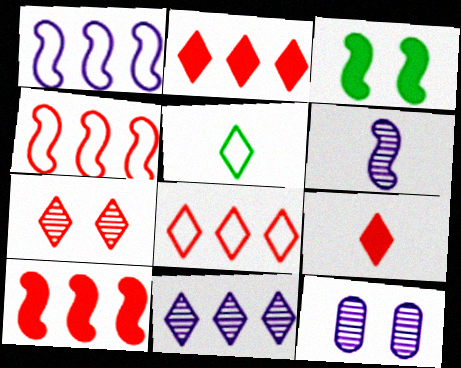[[3, 4, 6], 
[5, 10, 12], 
[6, 11, 12], 
[7, 8, 9]]